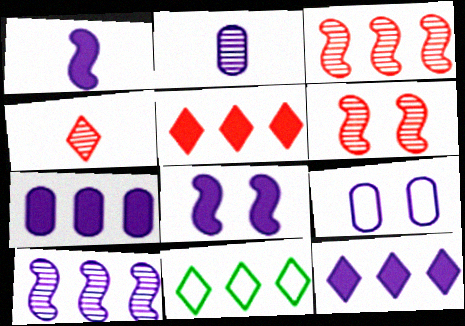[[2, 7, 9], 
[3, 7, 11]]